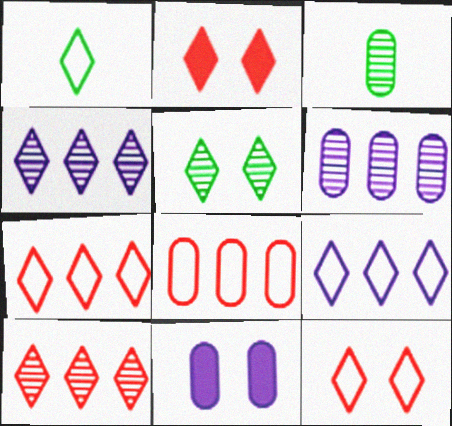[[1, 2, 4], 
[1, 9, 12], 
[3, 8, 11]]